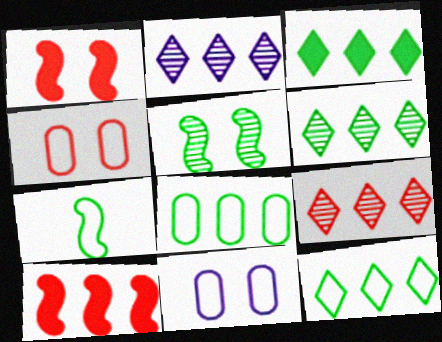[[2, 6, 9], 
[2, 8, 10], 
[3, 6, 12]]